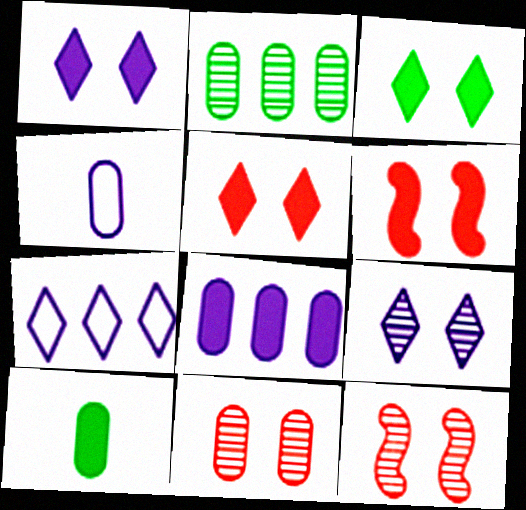[[1, 3, 5], 
[7, 10, 12]]